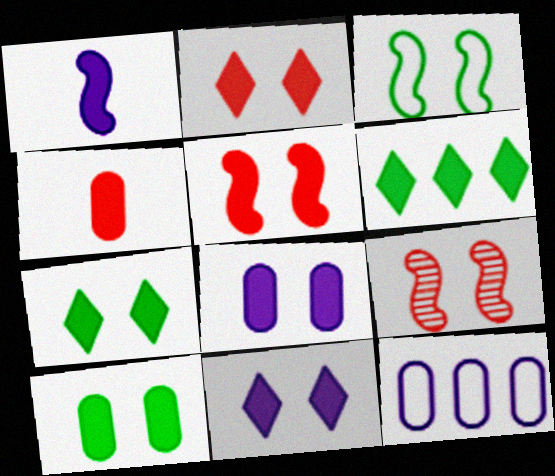[[2, 7, 11], 
[5, 7, 8], 
[5, 10, 11]]